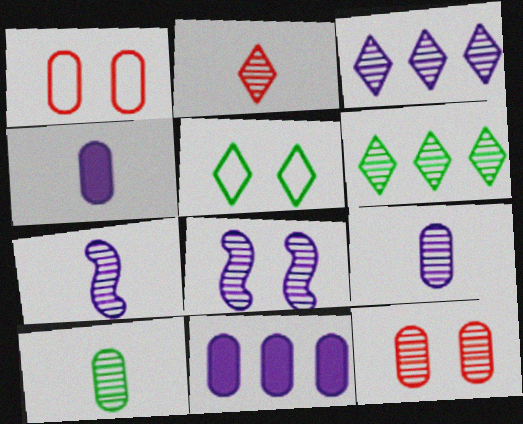[[1, 10, 11], 
[2, 7, 10], 
[3, 8, 9], 
[6, 7, 12]]